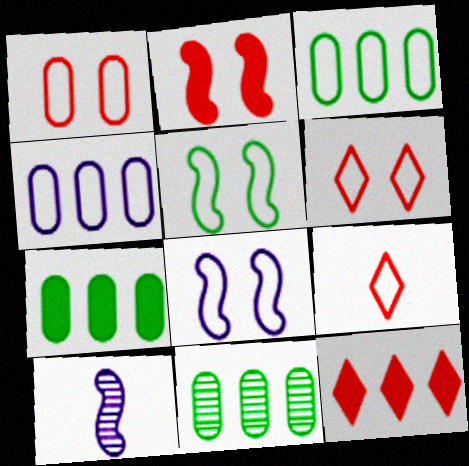[[3, 7, 11], 
[3, 8, 9], 
[4, 5, 9], 
[6, 7, 10]]